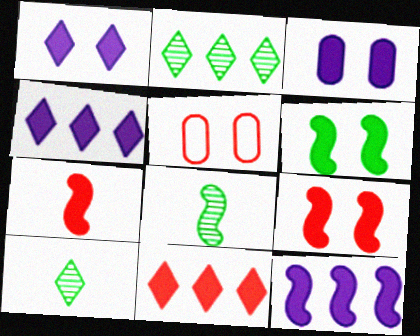[[4, 5, 8], 
[5, 10, 12], 
[6, 7, 12]]